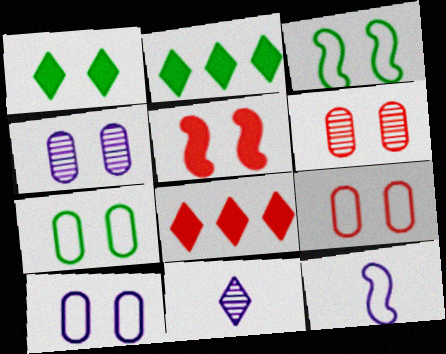[[2, 6, 12], 
[7, 9, 10]]